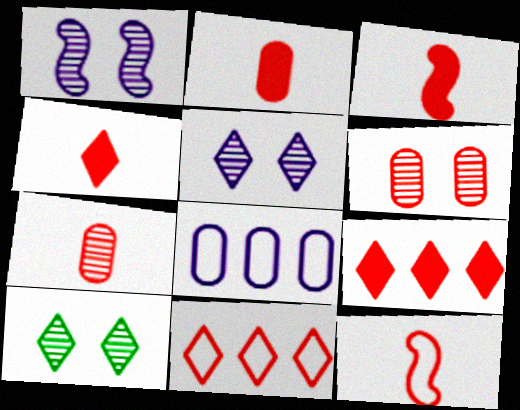[[1, 6, 10], 
[2, 3, 4], 
[3, 6, 11], 
[3, 8, 10], 
[4, 7, 12], 
[6, 9, 12]]